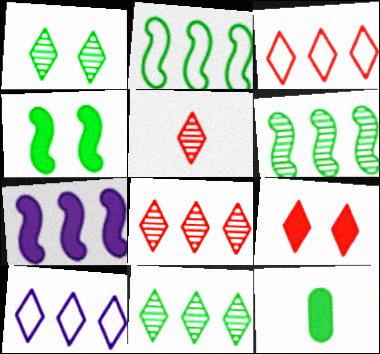[[1, 2, 12], 
[3, 5, 9], 
[7, 9, 12]]